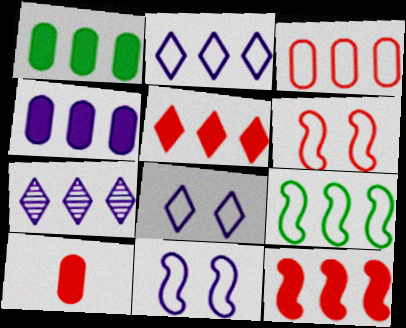[[2, 3, 9]]